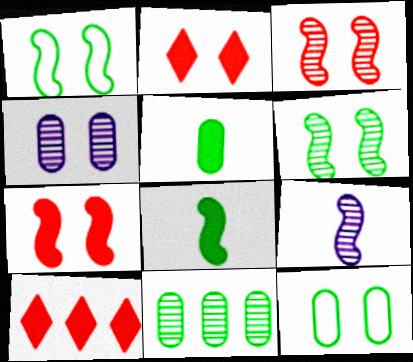[[1, 2, 4], 
[5, 11, 12], 
[9, 10, 12]]